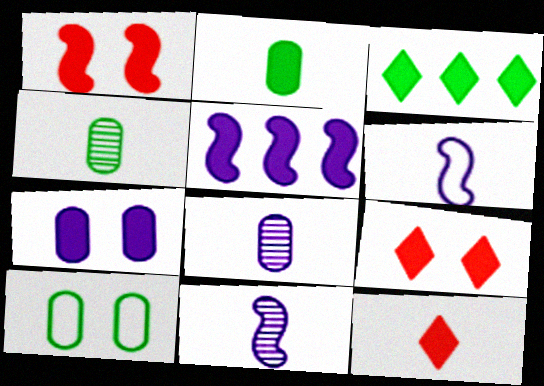[[2, 5, 9], 
[4, 6, 12]]